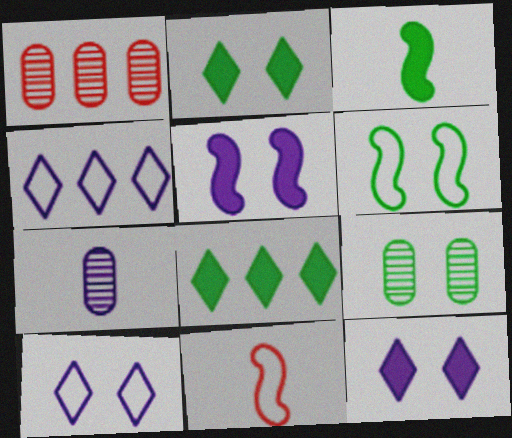[[1, 3, 10], 
[1, 7, 9], 
[2, 6, 9], 
[4, 5, 7]]